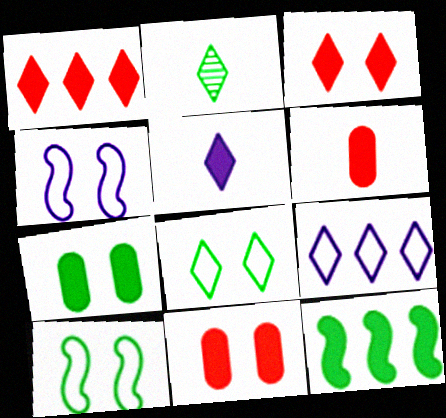[[2, 3, 9], 
[5, 11, 12]]